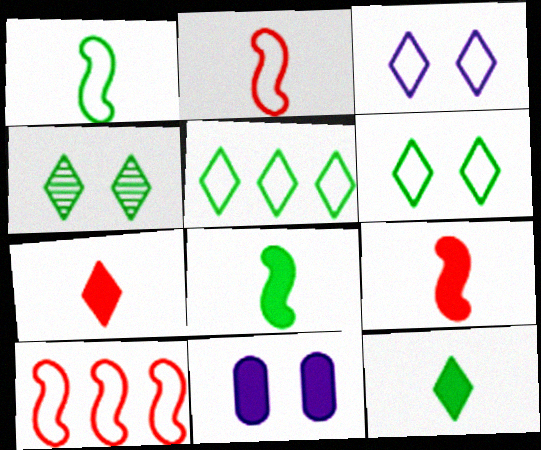[[4, 5, 12]]